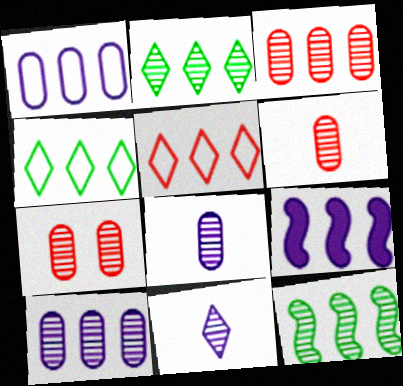[[3, 4, 9], 
[3, 6, 7], 
[7, 11, 12]]